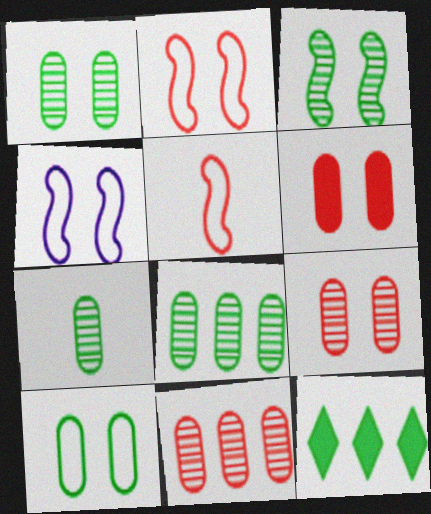[[1, 7, 8]]